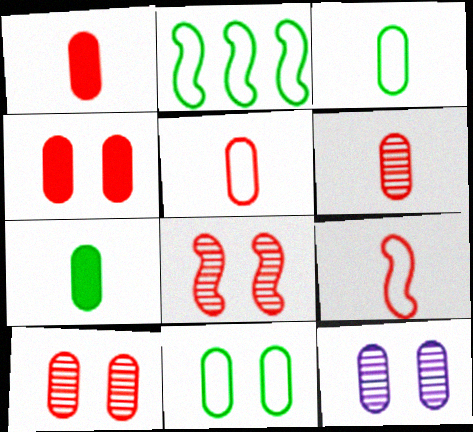[[1, 5, 6], 
[4, 11, 12]]